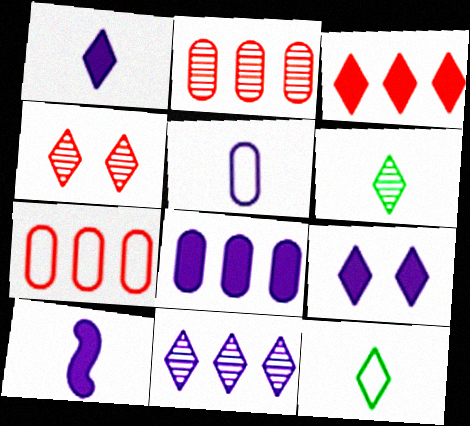[[4, 6, 11], 
[8, 9, 10]]